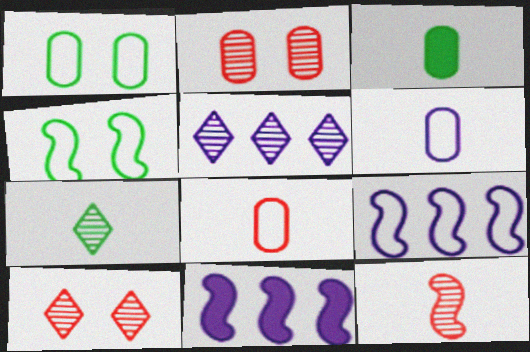[[3, 9, 10], 
[4, 11, 12], 
[5, 7, 10]]